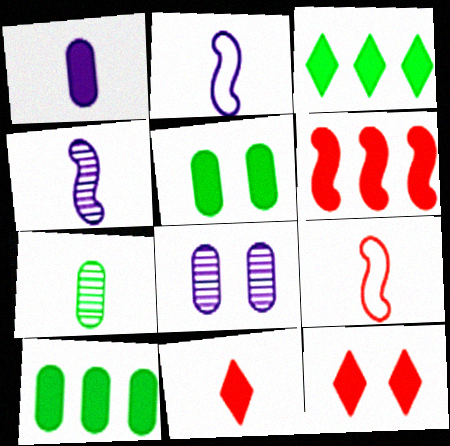[[2, 7, 11], 
[3, 8, 9]]